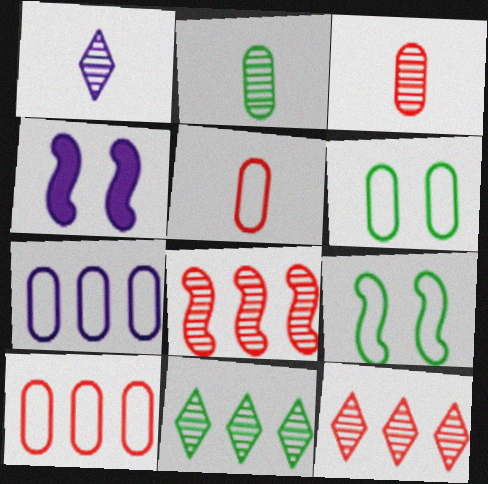[[1, 4, 7], 
[4, 5, 11], 
[5, 6, 7]]